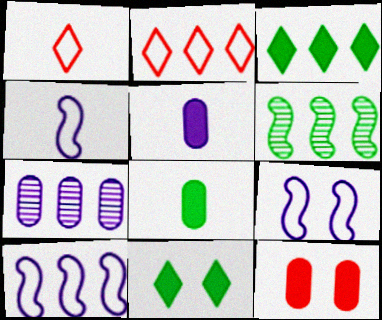[[4, 9, 10]]